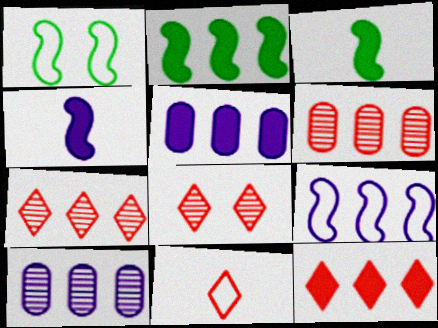[[2, 5, 12], 
[8, 11, 12]]